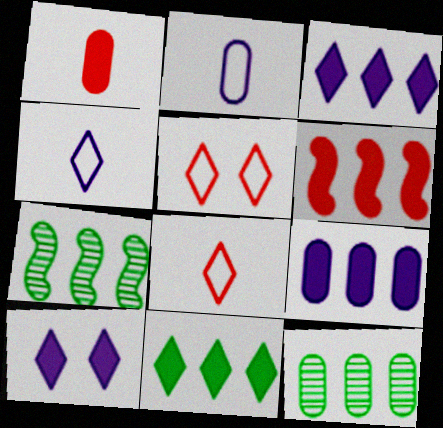[[6, 9, 11]]